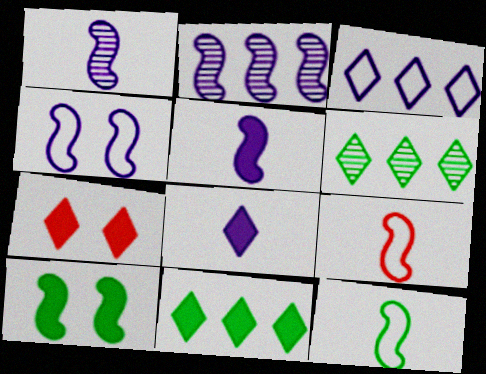[[2, 4, 5], 
[2, 9, 10], 
[7, 8, 11]]